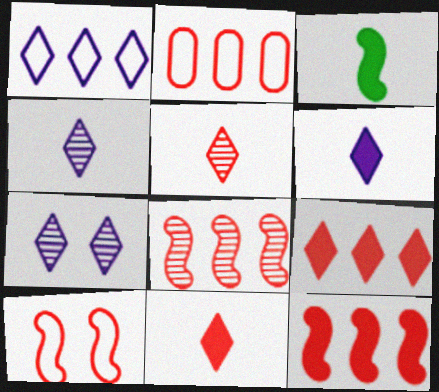[[1, 6, 7], 
[2, 3, 7], 
[2, 8, 9]]